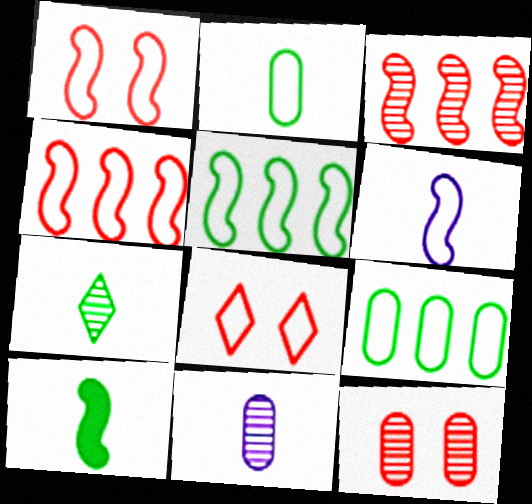[[1, 5, 6], 
[2, 7, 10], 
[6, 8, 9]]